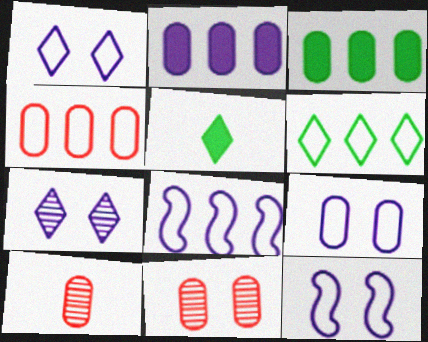[[1, 9, 12], 
[3, 9, 10], 
[4, 6, 8], 
[5, 8, 11]]